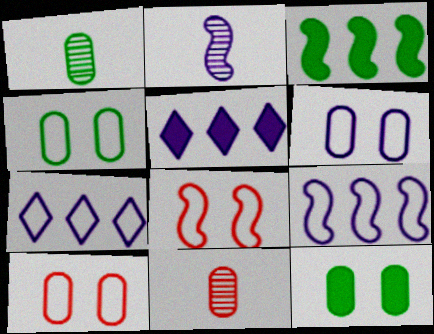[[1, 5, 8], 
[2, 3, 8], 
[2, 5, 6], 
[4, 6, 10]]